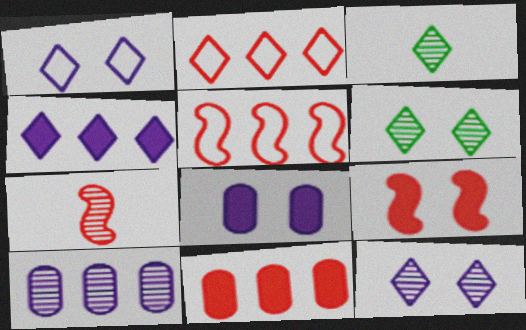[[3, 5, 8], 
[5, 7, 9], 
[6, 7, 10]]